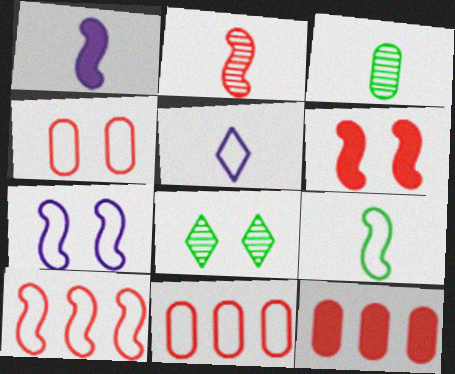[[1, 2, 9], 
[1, 8, 11], 
[2, 6, 10], 
[7, 9, 10]]